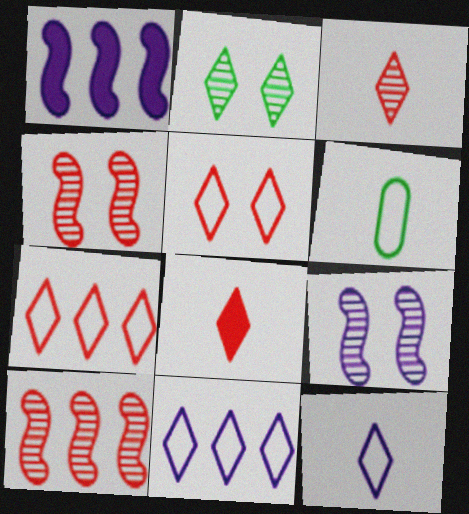[[2, 8, 11]]